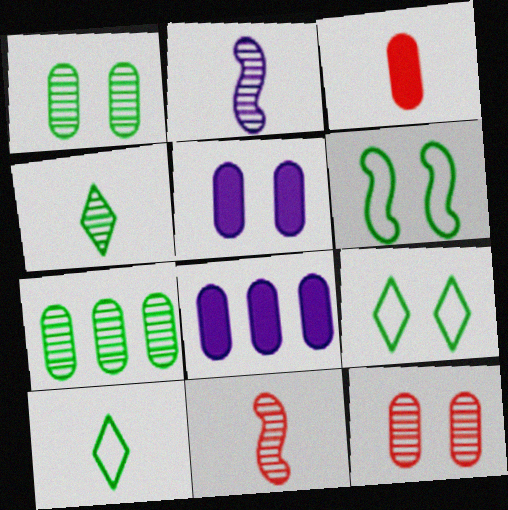[[2, 3, 10], 
[8, 9, 11]]